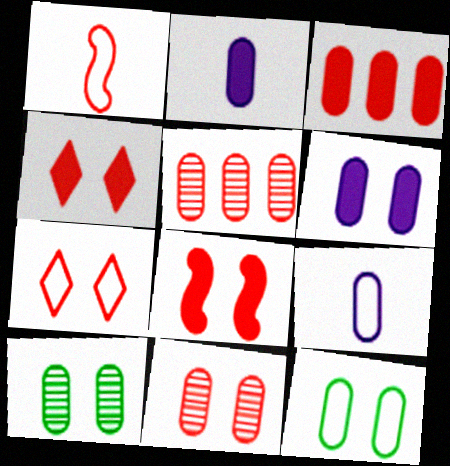[[1, 4, 5], 
[2, 5, 12], 
[3, 9, 10], 
[6, 11, 12], 
[7, 8, 11]]